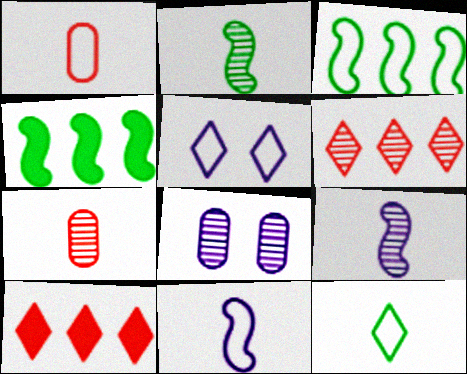[[1, 3, 5], 
[1, 11, 12], 
[2, 6, 8], 
[4, 5, 7]]